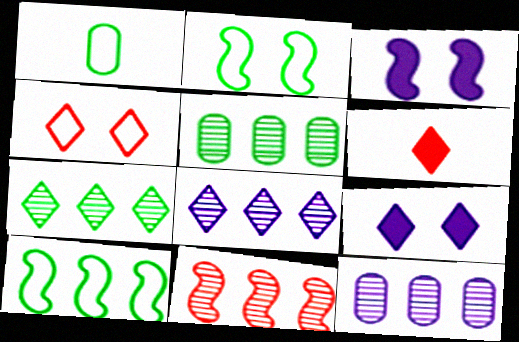[[1, 9, 11], 
[2, 6, 12], 
[5, 8, 11], 
[7, 11, 12]]